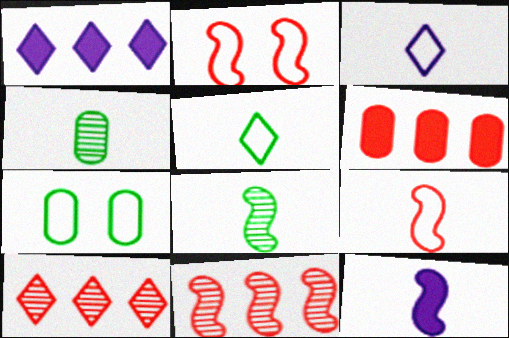[[1, 2, 4], 
[7, 10, 12], 
[8, 9, 12]]